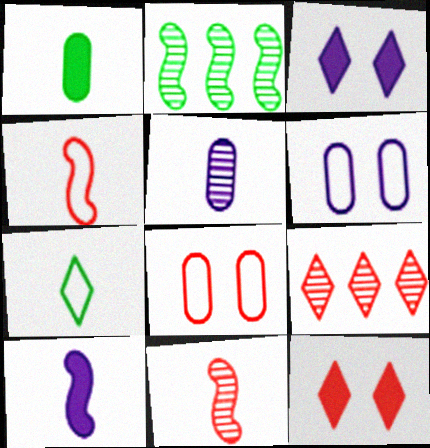[[3, 7, 9]]